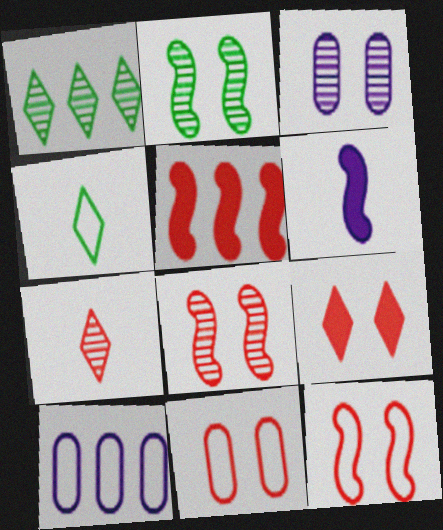[[1, 5, 10], 
[1, 6, 11], 
[3, 4, 5], 
[4, 10, 12], 
[5, 7, 11], 
[8, 9, 11]]